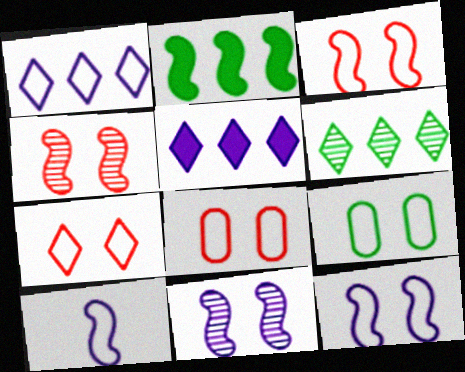[[2, 4, 10], 
[3, 7, 8], 
[7, 9, 12]]